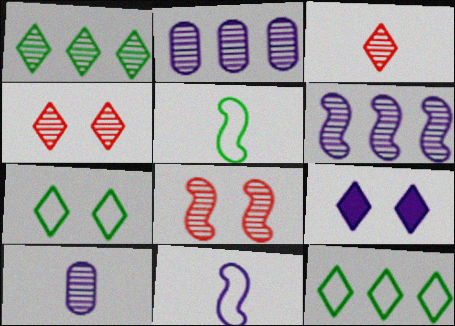[[1, 8, 10], 
[2, 9, 11], 
[3, 9, 12], 
[4, 7, 9]]